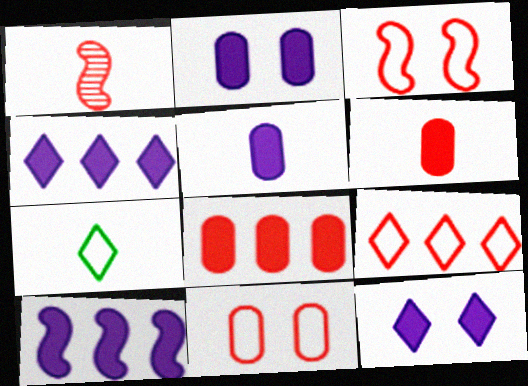[[1, 5, 7], 
[5, 10, 12]]